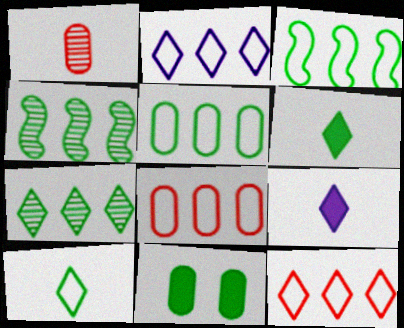[[2, 3, 8], 
[4, 10, 11]]